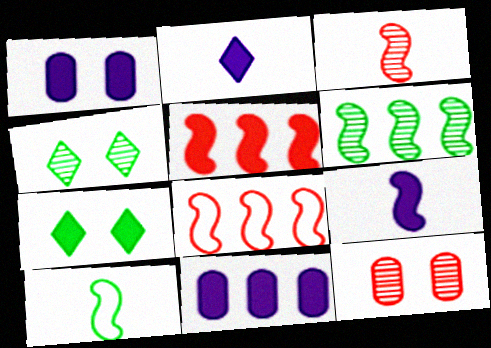[[3, 9, 10]]